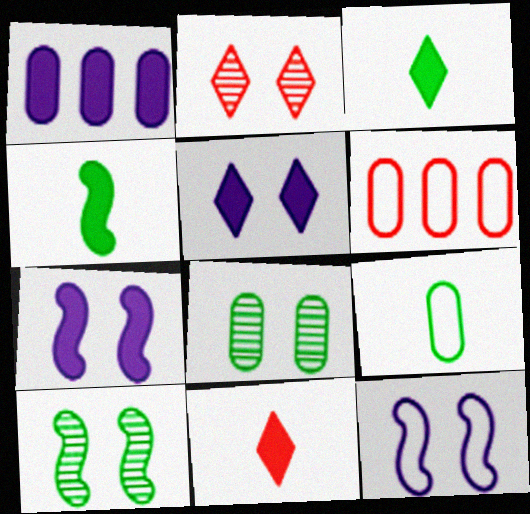[]